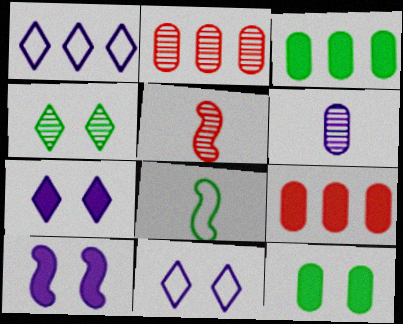[[1, 5, 12], 
[1, 6, 10], 
[2, 7, 8], 
[3, 4, 8], 
[3, 5, 11]]